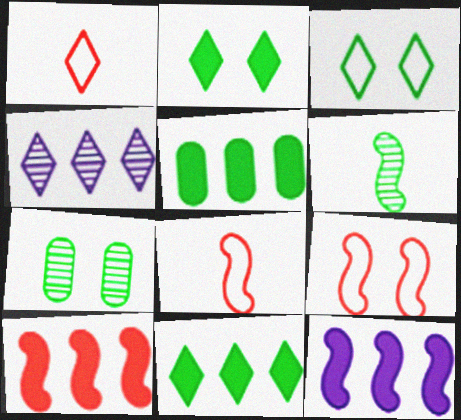[[1, 2, 4], 
[1, 7, 12], 
[3, 5, 6], 
[6, 9, 12]]